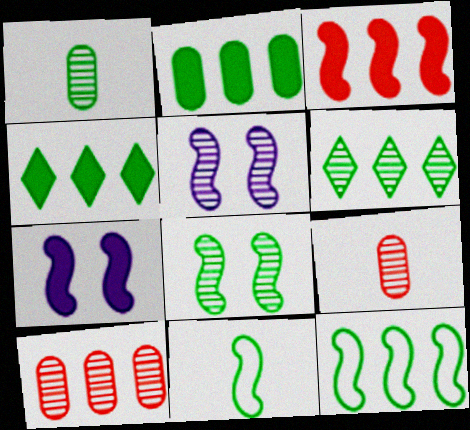[[1, 6, 8], 
[2, 6, 12], 
[3, 5, 11], 
[5, 6, 9]]